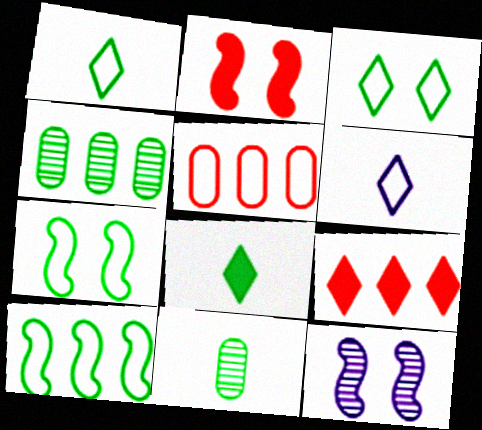[[2, 4, 6], 
[2, 7, 12], 
[4, 7, 8], 
[5, 6, 7], 
[5, 8, 12]]